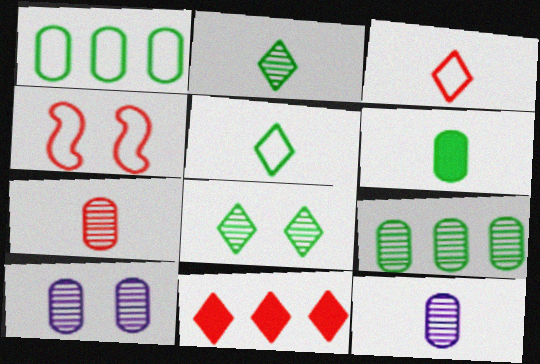[[4, 7, 11], 
[7, 9, 10]]